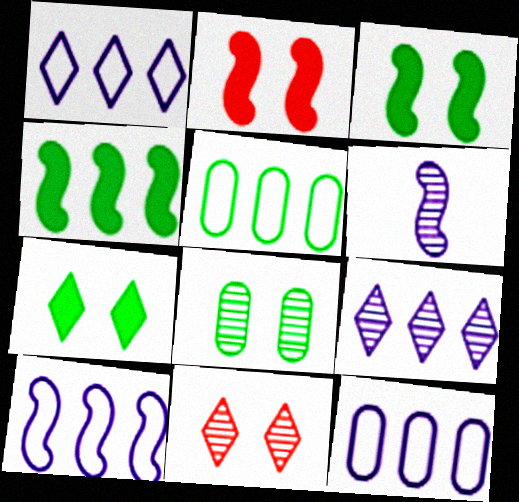[[1, 10, 12]]